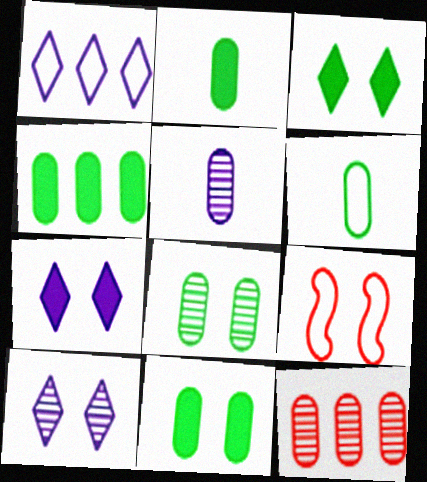[[1, 6, 9], 
[2, 4, 11], 
[4, 6, 8], 
[5, 8, 12], 
[7, 8, 9], 
[9, 10, 11]]